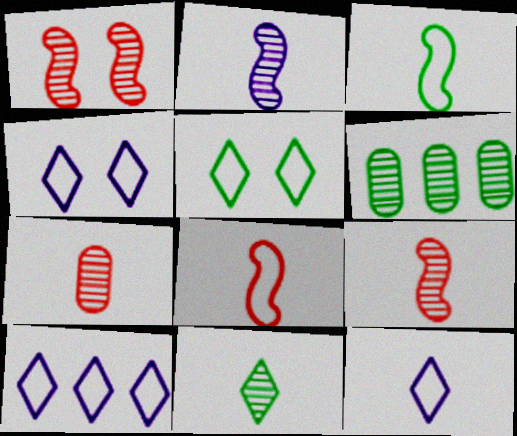[[2, 7, 11], 
[4, 10, 12]]